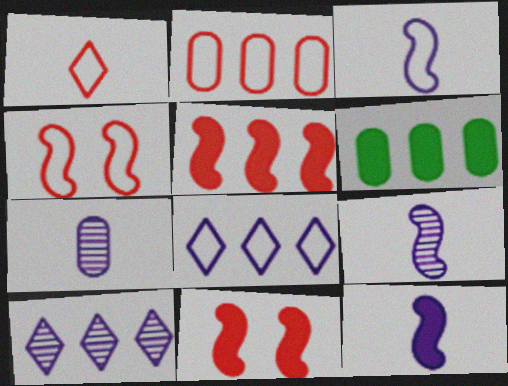[[1, 2, 4], 
[3, 9, 12]]